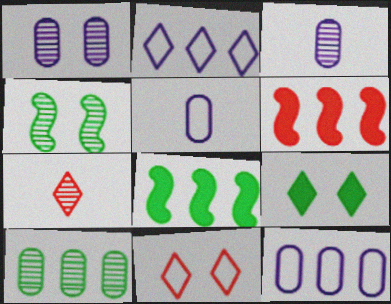[[2, 6, 10], 
[2, 7, 9], 
[3, 8, 11]]